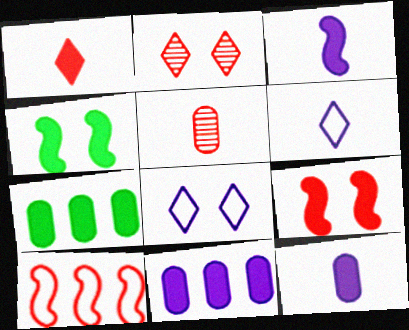[[1, 4, 11]]